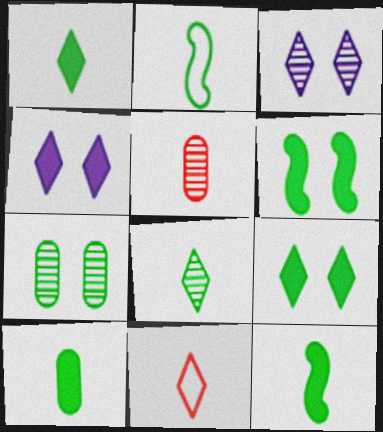[[1, 10, 12], 
[2, 8, 10]]